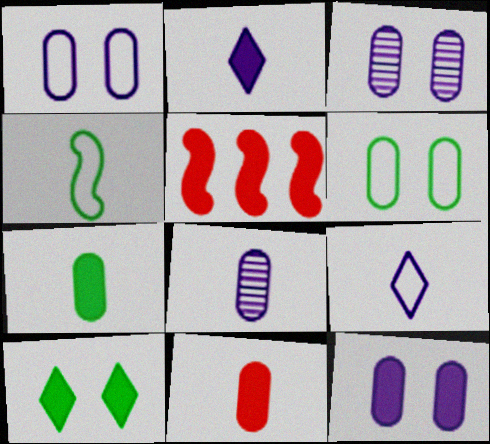[[1, 3, 12]]